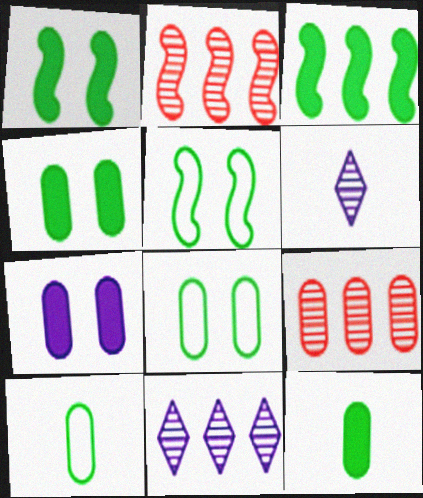[[7, 9, 10]]